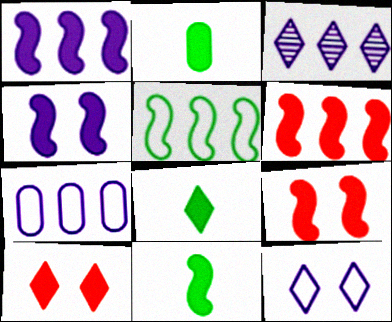[[1, 2, 10], 
[1, 3, 7], 
[1, 9, 11], 
[2, 8, 11], 
[4, 6, 11]]